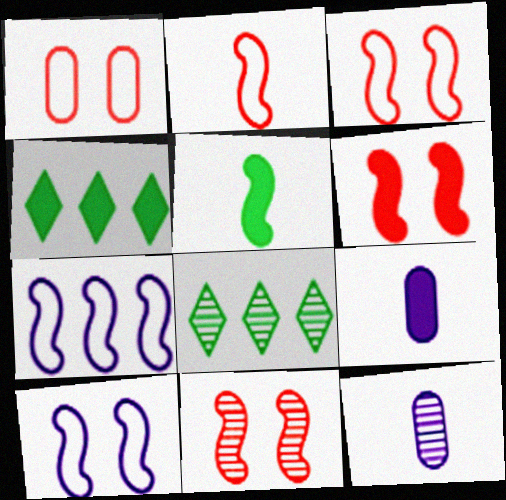[[3, 4, 12], 
[3, 6, 11], 
[3, 8, 9], 
[4, 6, 9], 
[5, 7, 11], 
[8, 11, 12]]